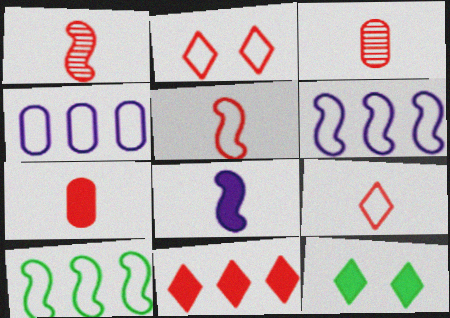[[1, 4, 12], 
[1, 7, 9], 
[3, 6, 12]]